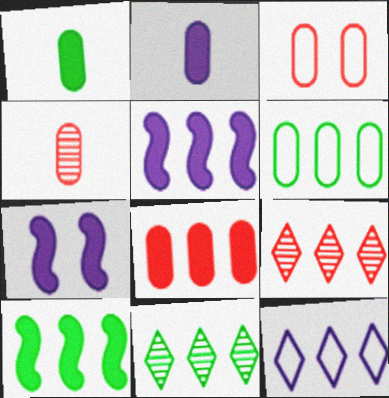[[3, 4, 8], 
[5, 6, 9], 
[6, 10, 11]]